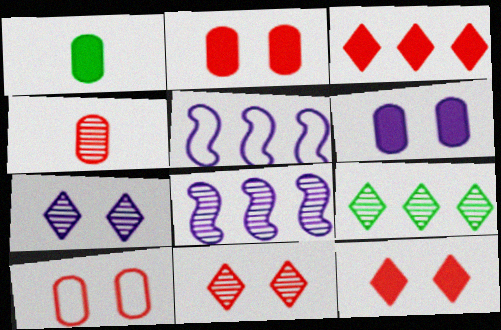[[1, 5, 11]]